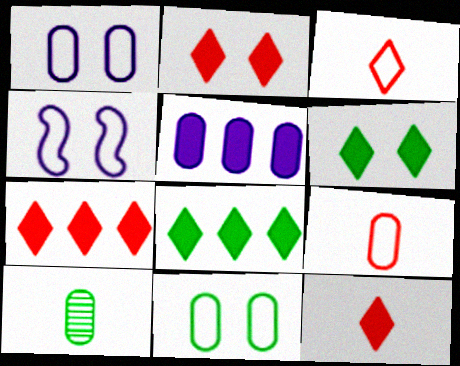[[2, 7, 12], 
[4, 7, 10]]